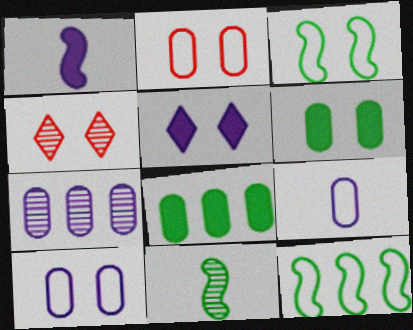[[4, 7, 11]]